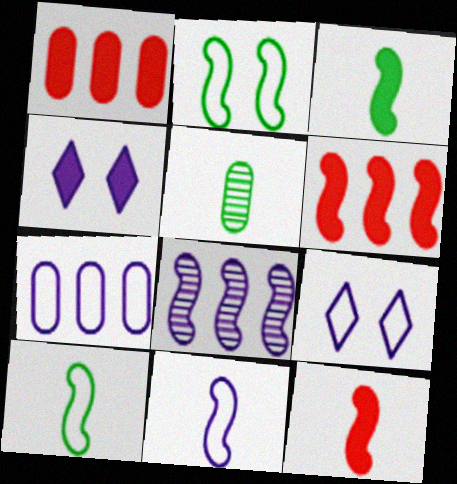[[1, 3, 4], 
[2, 8, 12], 
[5, 6, 9], 
[7, 9, 11]]